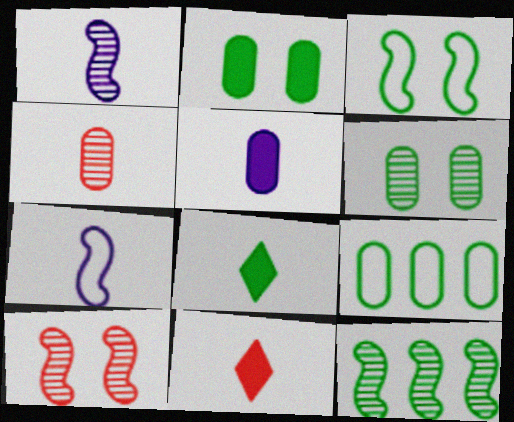[[1, 10, 12], 
[4, 7, 8]]